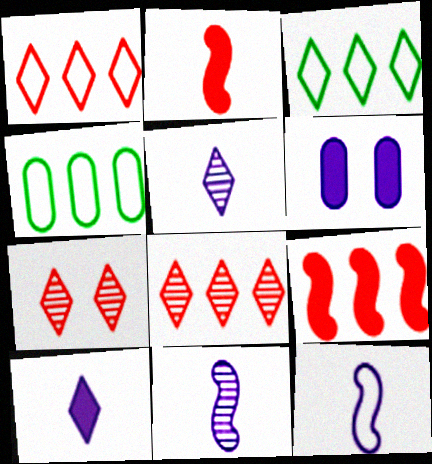[[3, 7, 10]]